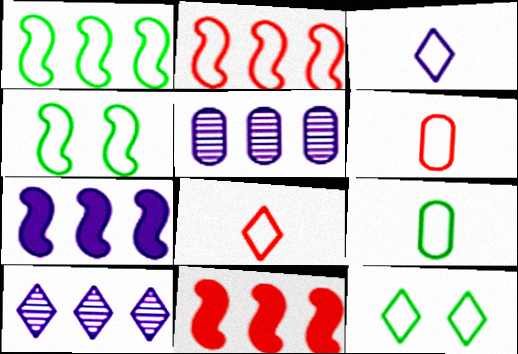[[1, 9, 12]]